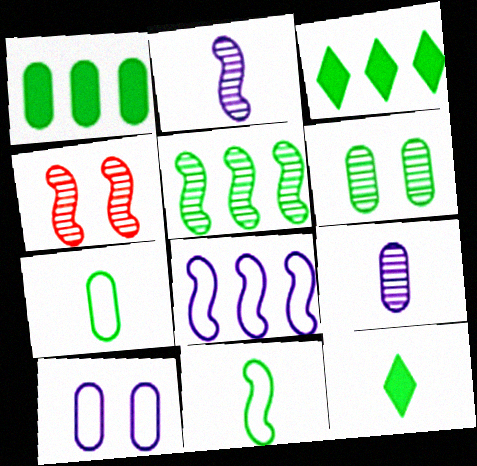[[1, 6, 7], 
[2, 4, 5], 
[3, 6, 11]]